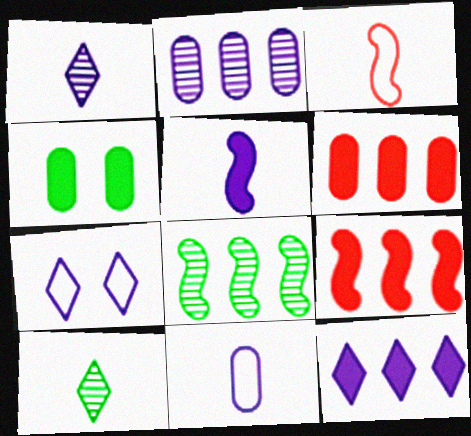[[1, 5, 11], 
[1, 7, 12], 
[2, 5, 7]]